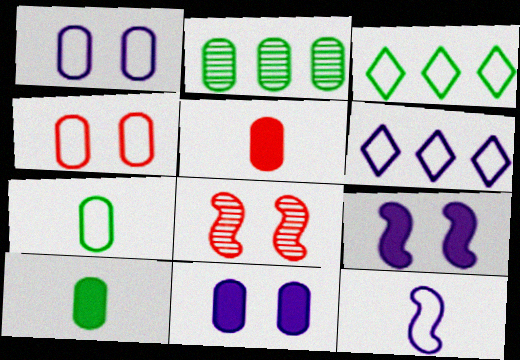[[1, 2, 5], 
[1, 6, 12], 
[3, 4, 12], 
[6, 8, 10]]